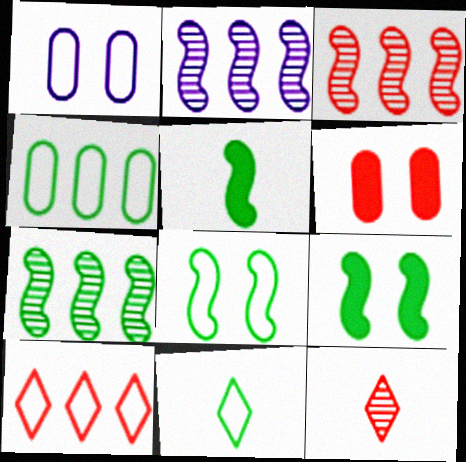[[2, 3, 7], 
[2, 6, 11], 
[4, 8, 11], 
[5, 7, 8]]